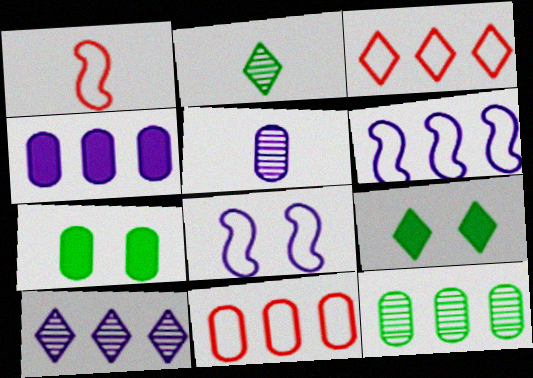[[1, 7, 10], 
[4, 6, 10], 
[4, 11, 12], 
[5, 7, 11]]